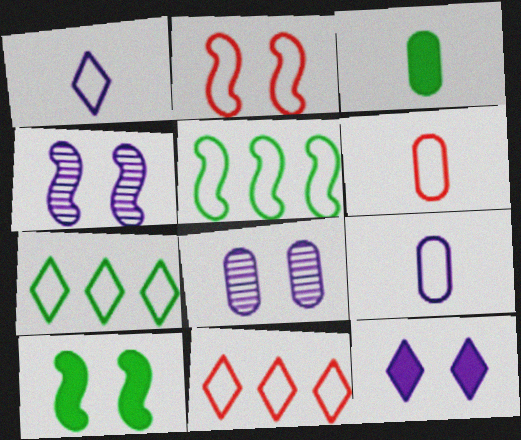[[2, 4, 10], 
[2, 6, 11], 
[2, 7, 9], 
[3, 4, 11]]